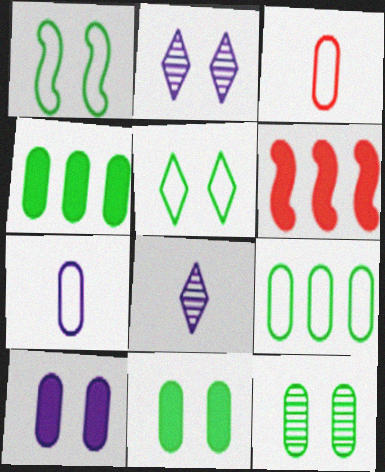[]